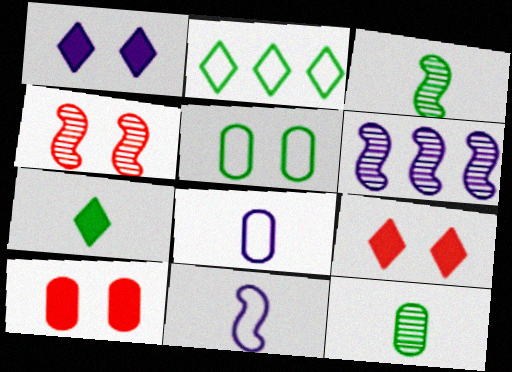[[1, 4, 5], 
[1, 6, 8], 
[3, 4, 6]]